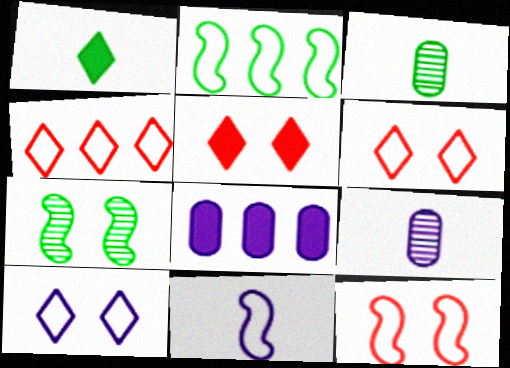[[2, 5, 9], 
[2, 11, 12]]